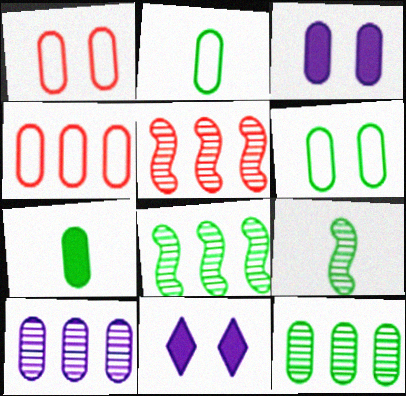[[1, 7, 10], 
[2, 5, 11], 
[4, 9, 11], 
[6, 7, 12]]